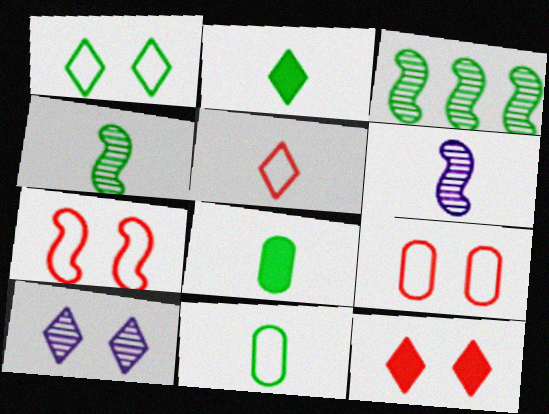[[1, 3, 8], 
[1, 10, 12], 
[2, 4, 11], 
[5, 6, 8]]